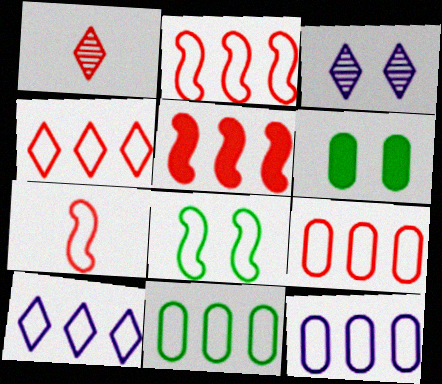[[2, 4, 9], 
[2, 10, 11], 
[9, 11, 12]]